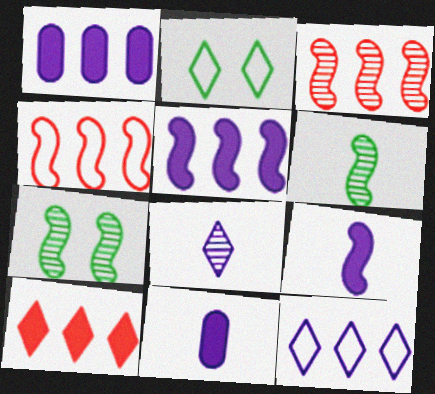[[2, 3, 11], 
[2, 8, 10], 
[4, 7, 9]]